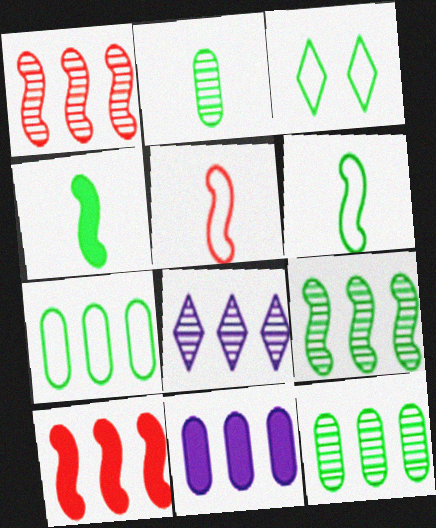[[1, 8, 12], 
[3, 4, 12], 
[3, 6, 7], 
[7, 8, 10]]